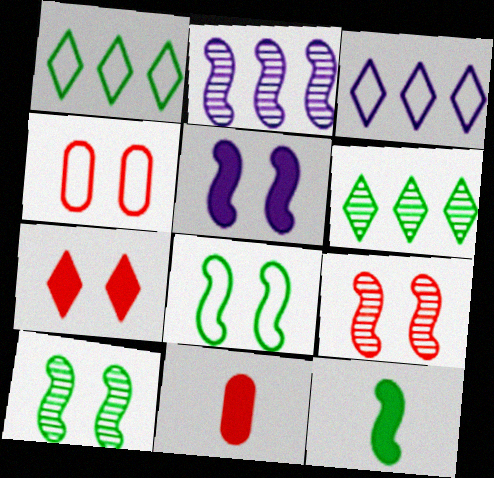[[3, 10, 11], 
[4, 7, 9], 
[5, 8, 9]]